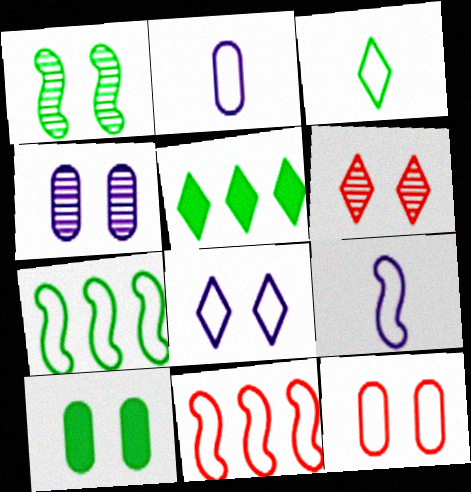[[1, 4, 6], 
[4, 10, 12]]